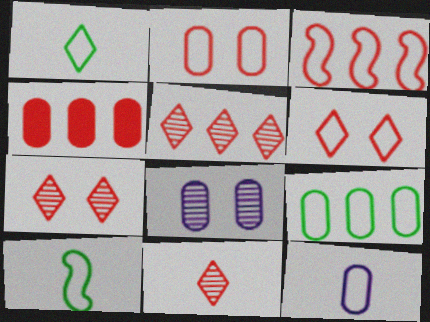[[2, 9, 12], 
[3, 4, 5], 
[5, 7, 11]]